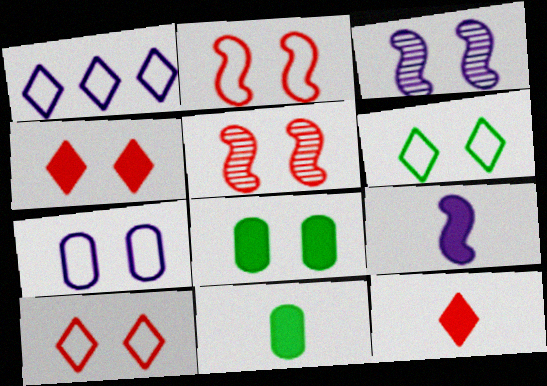[[1, 5, 11], 
[2, 6, 7], 
[3, 8, 10], 
[9, 11, 12]]